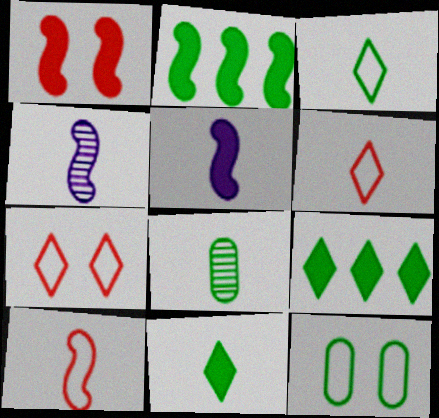[[1, 2, 5], 
[5, 6, 8]]